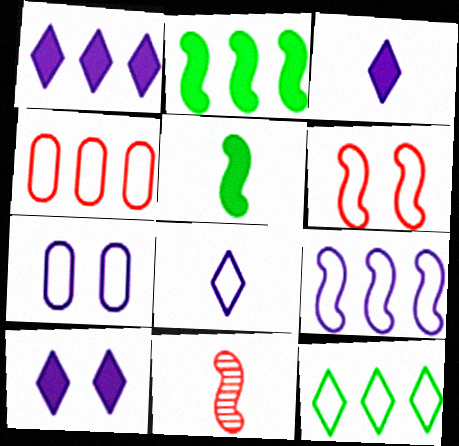[[1, 3, 10], 
[4, 9, 12], 
[7, 8, 9]]